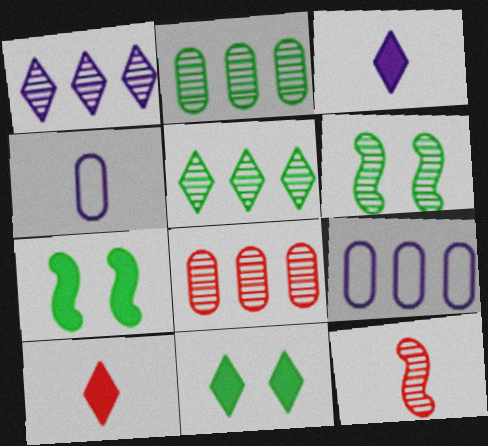[[6, 9, 10], 
[9, 11, 12]]